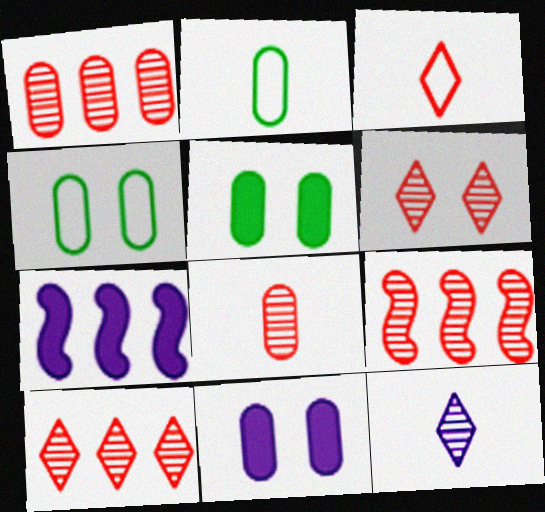[[1, 2, 11], 
[1, 9, 10], 
[2, 6, 7], 
[6, 8, 9]]